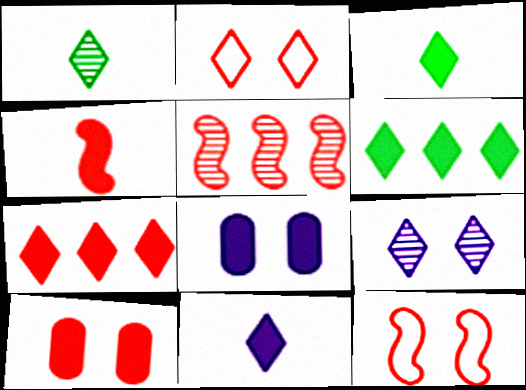[[4, 5, 12], 
[4, 6, 8], 
[4, 7, 10]]